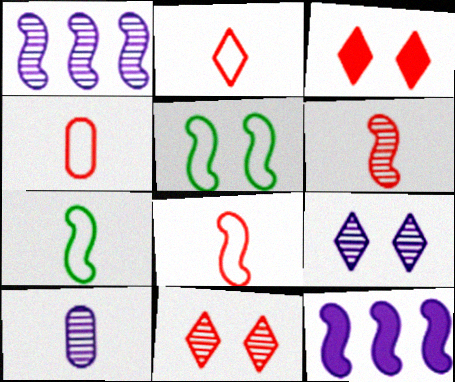[[1, 9, 10], 
[2, 4, 8], 
[5, 6, 12]]